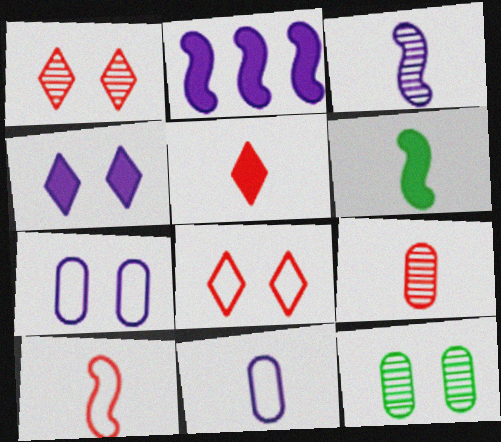[[3, 6, 10], 
[5, 9, 10]]